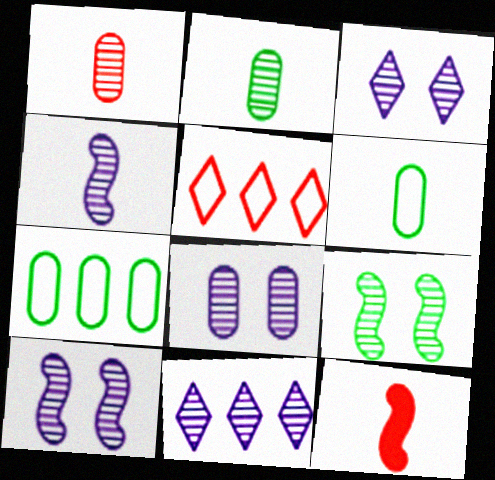[[1, 9, 11], 
[3, 7, 12], 
[3, 8, 10], 
[4, 8, 11]]